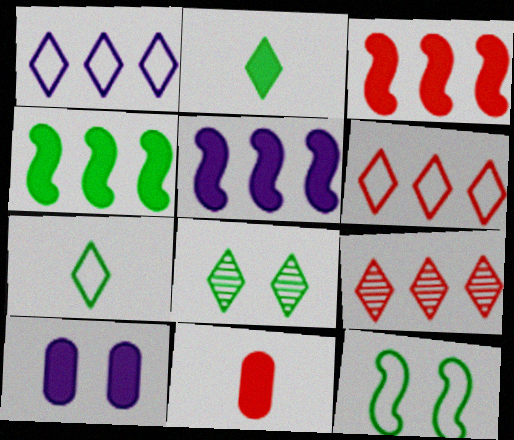[[2, 3, 10], 
[3, 4, 5]]